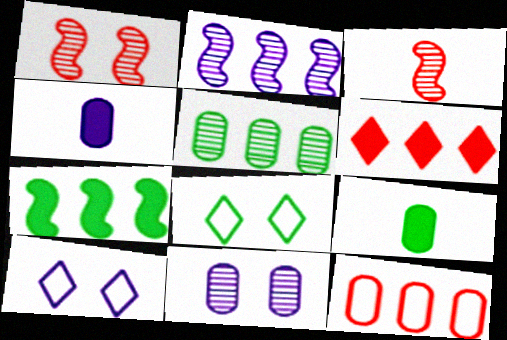[[2, 4, 10], 
[9, 11, 12]]